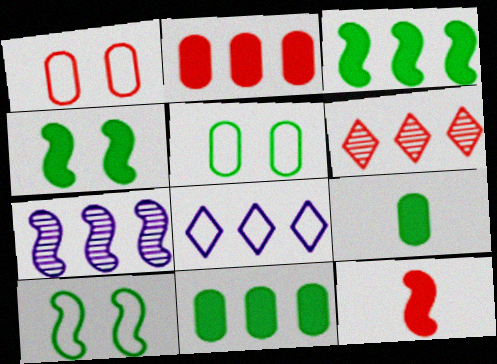[[1, 6, 12], 
[7, 10, 12]]